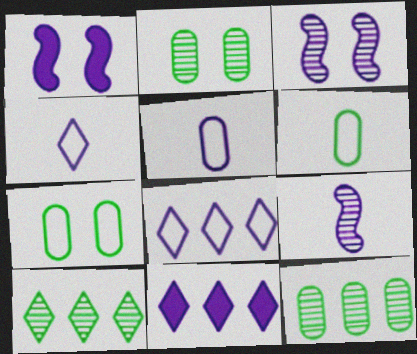[[3, 5, 11]]